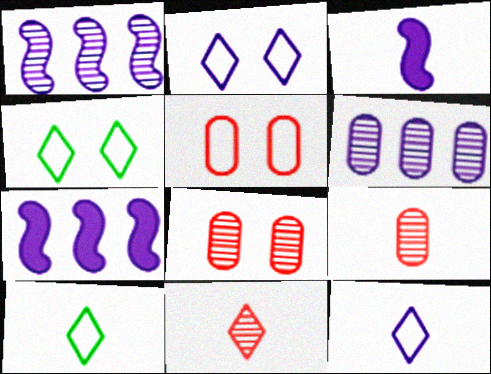[[2, 3, 6], 
[3, 9, 10], 
[4, 7, 9], 
[7, 8, 10]]